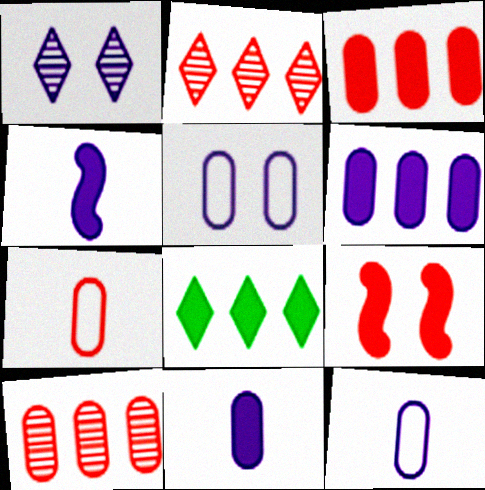[[2, 7, 9], 
[8, 9, 11]]